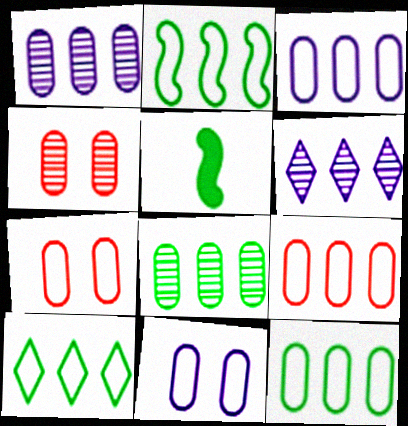[[2, 10, 12], 
[3, 9, 12], 
[5, 6, 7]]